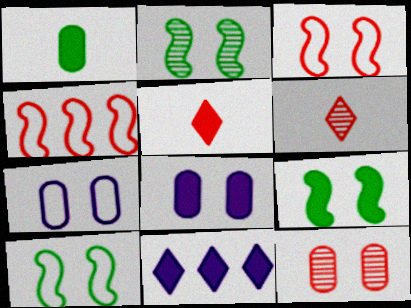[[2, 9, 10], 
[4, 5, 12]]